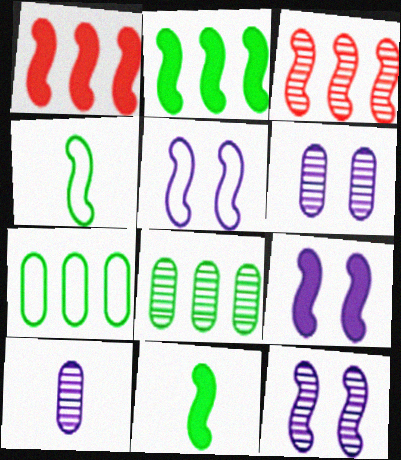[[1, 4, 12], 
[1, 9, 11], 
[3, 4, 9], 
[3, 5, 11], 
[5, 9, 12]]